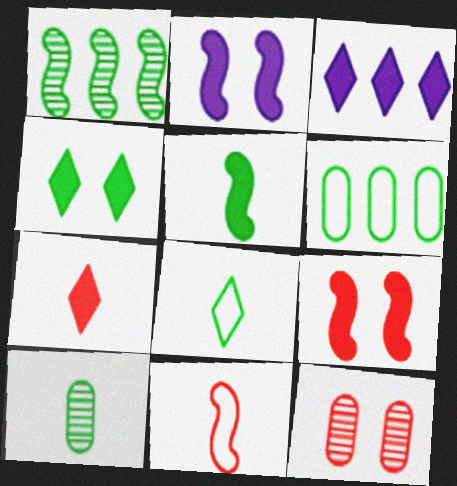[[1, 2, 11], 
[3, 4, 7], 
[5, 8, 10]]